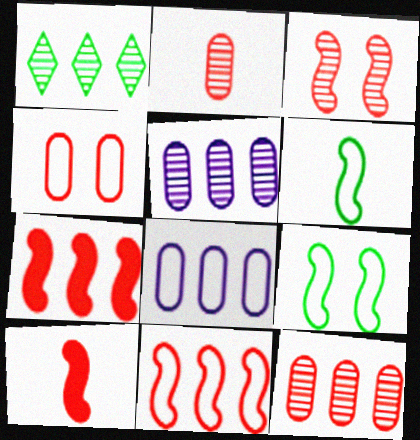[[1, 7, 8], 
[3, 10, 11]]